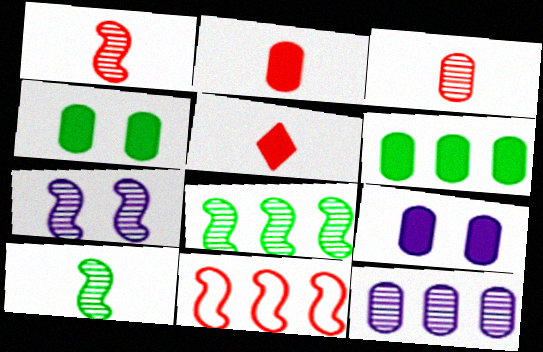[[1, 7, 8], 
[2, 6, 9]]